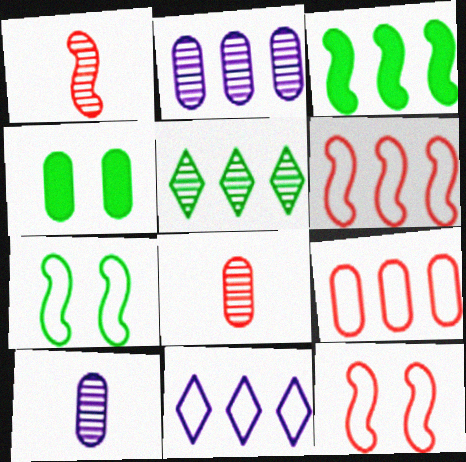[[1, 4, 11], 
[4, 9, 10]]